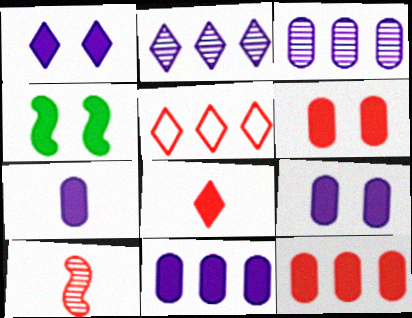[[1, 4, 6], 
[4, 8, 11], 
[5, 6, 10], 
[7, 9, 11]]